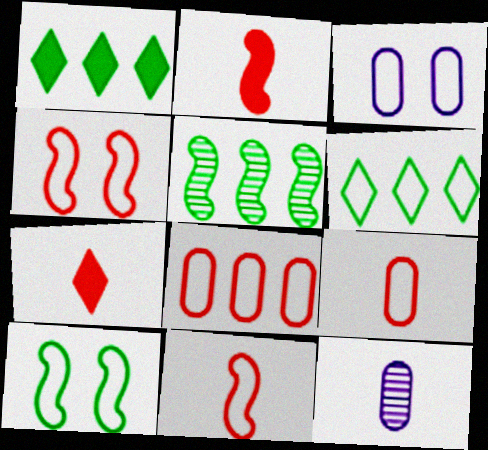[[1, 4, 12], 
[3, 5, 7], 
[3, 6, 11]]